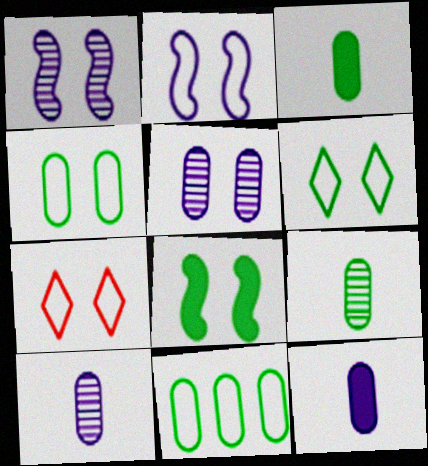[[2, 4, 7], 
[5, 7, 8]]